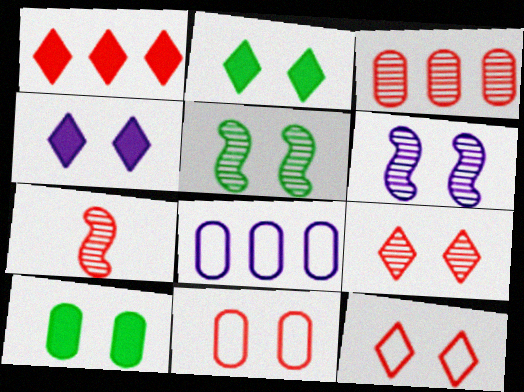[[1, 7, 11], 
[2, 6, 11], 
[2, 7, 8], 
[3, 7, 9], 
[4, 5, 11], 
[6, 10, 12]]